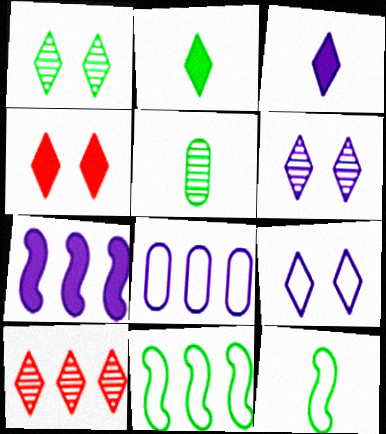[[1, 4, 9], 
[2, 5, 12], 
[2, 9, 10]]